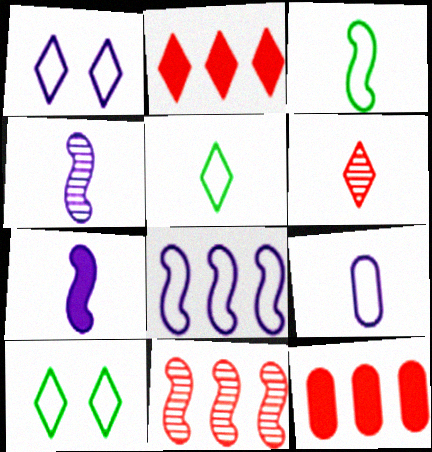[[1, 8, 9], 
[4, 10, 12]]